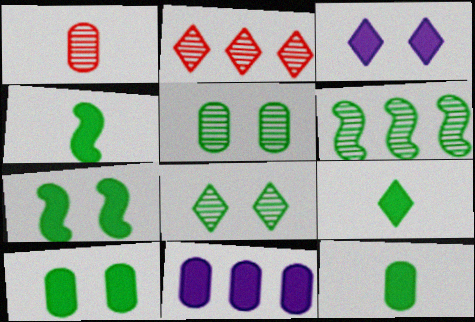[[4, 9, 12]]